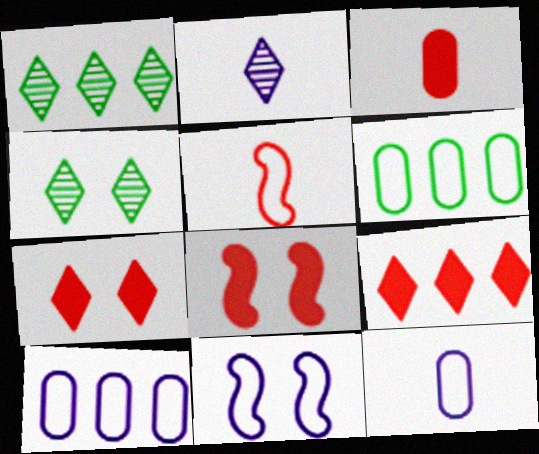[[1, 3, 11], 
[1, 8, 12], 
[2, 6, 8], 
[3, 8, 9]]